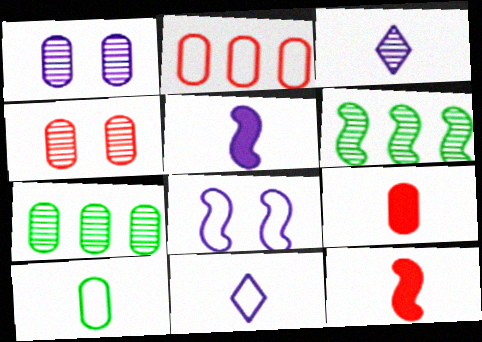[[2, 4, 9], 
[3, 4, 6], 
[3, 10, 12], 
[6, 8, 12]]